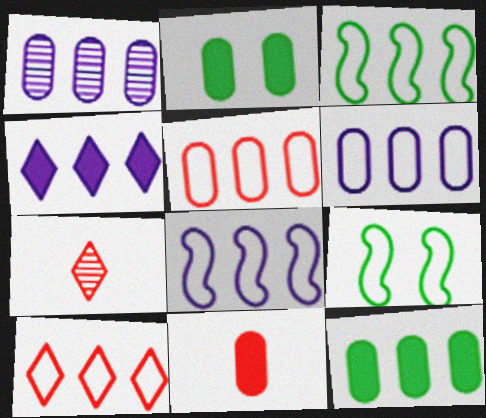[[1, 4, 8], 
[1, 5, 12], 
[2, 7, 8], 
[3, 6, 10]]